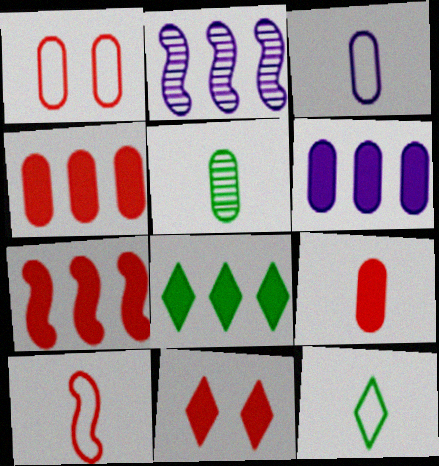[[1, 5, 6], 
[3, 5, 9], 
[3, 10, 12], 
[6, 7, 8], 
[7, 9, 11]]